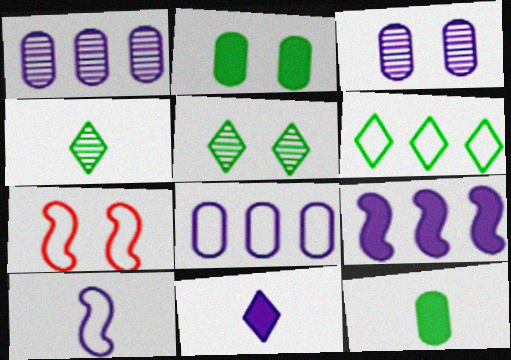[]